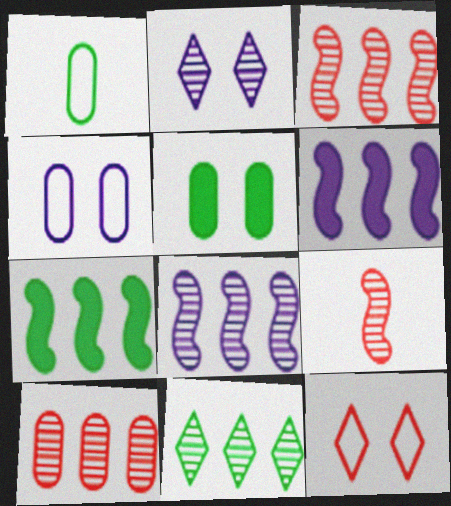[[8, 10, 11]]